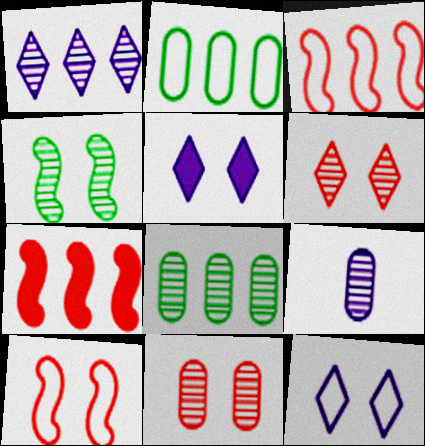[[1, 2, 7], 
[8, 9, 11]]